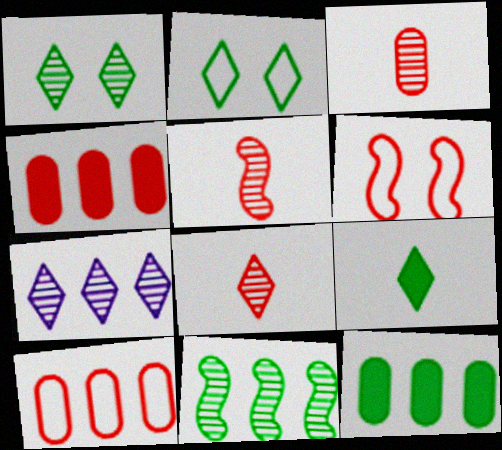[[1, 7, 8], 
[3, 5, 8], 
[4, 6, 8]]